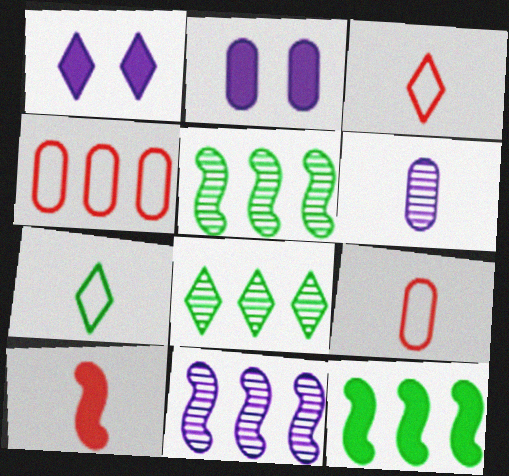[[1, 3, 8], 
[1, 5, 9], 
[2, 3, 5], 
[6, 7, 10]]